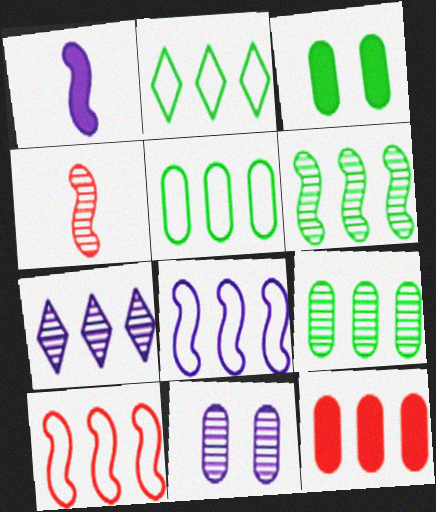[]